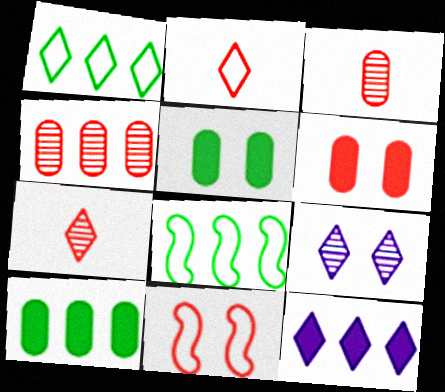[[4, 8, 12], 
[5, 9, 11]]